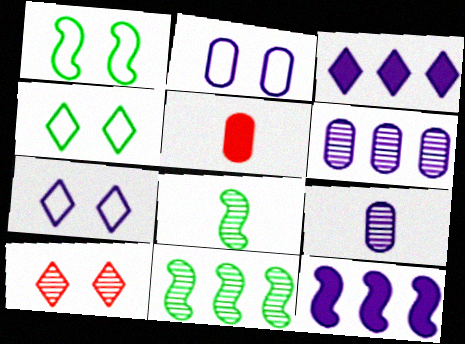[[5, 7, 11], 
[6, 8, 10], 
[7, 9, 12], 
[9, 10, 11]]